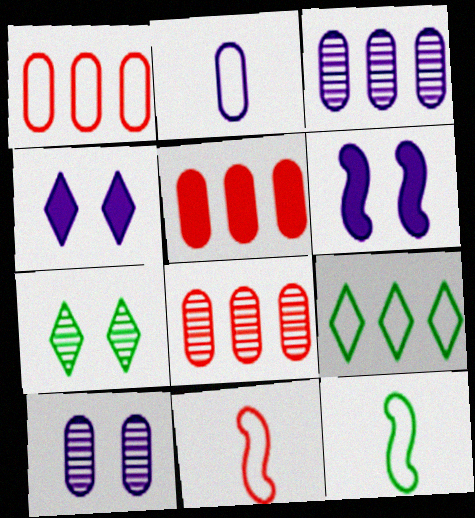[[1, 5, 8], 
[4, 8, 12]]